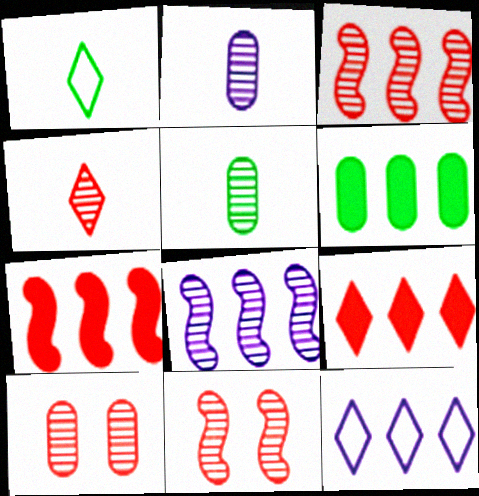[[3, 4, 10], 
[3, 6, 12]]